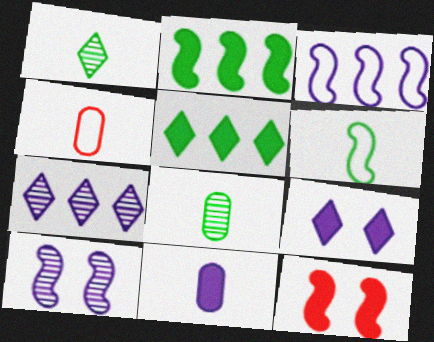[[4, 5, 10], 
[4, 8, 11], 
[5, 11, 12]]